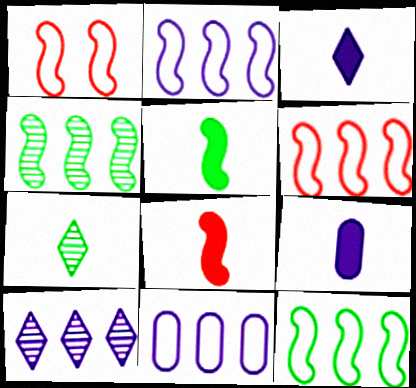[[2, 6, 12]]